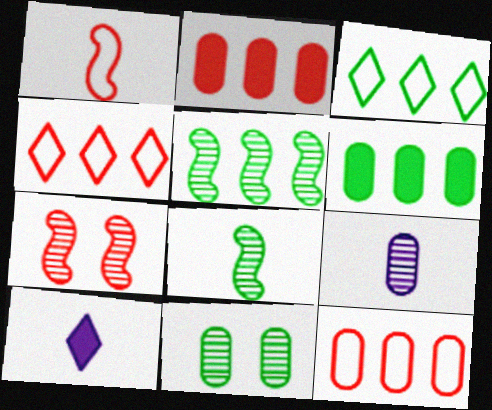[[3, 5, 6]]